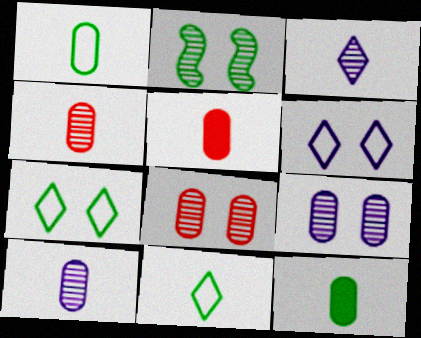[[1, 5, 10]]